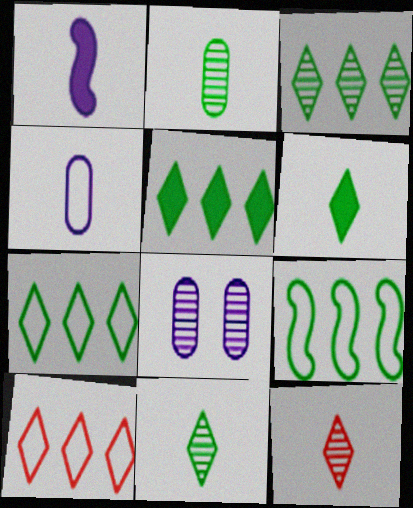[[3, 5, 7]]